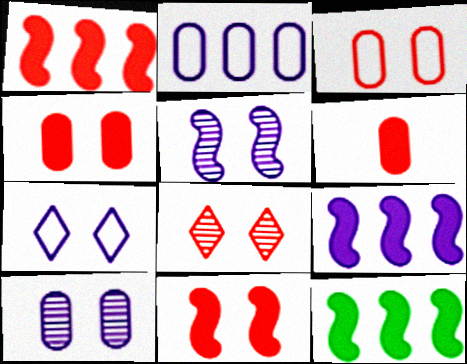[[1, 9, 12], 
[3, 8, 11]]